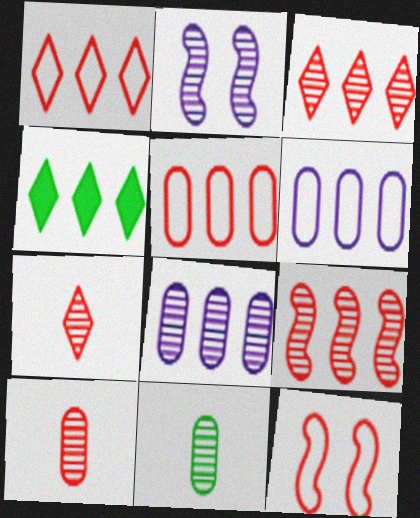[[2, 3, 11], 
[4, 6, 9]]